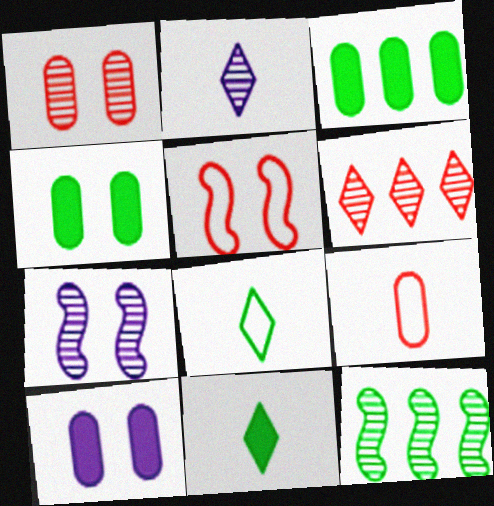[[1, 2, 12], 
[2, 3, 5], 
[4, 8, 12]]